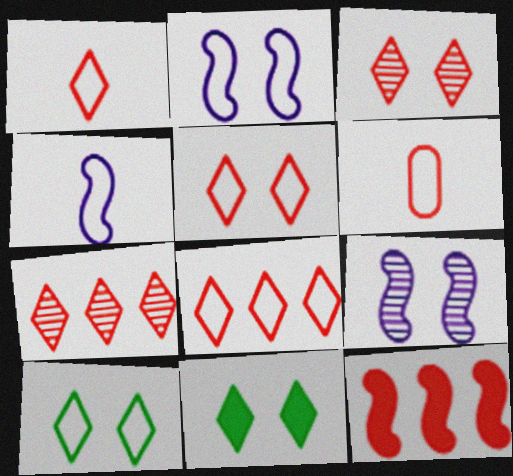[[1, 5, 8], 
[3, 6, 12]]